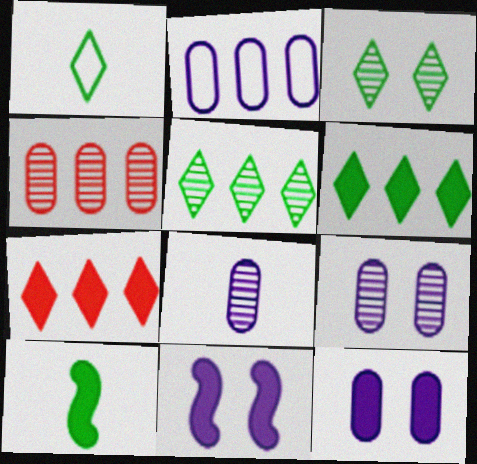[[1, 3, 6], 
[1, 4, 11], 
[2, 8, 12], 
[7, 10, 12]]